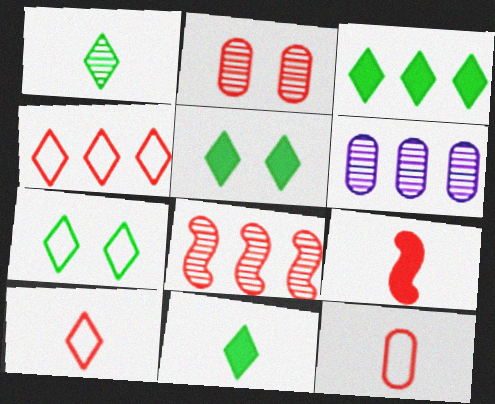[[1, 3, 7], 
[2, 4, 9], 
[3, 5, 11], 
[6, 7, 9]]